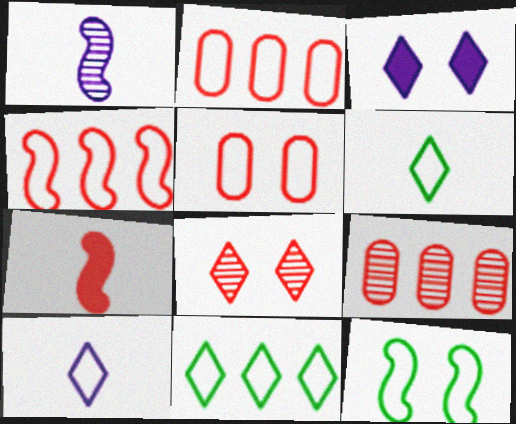[[2, 7, 8], 
[2, 10, 12]]